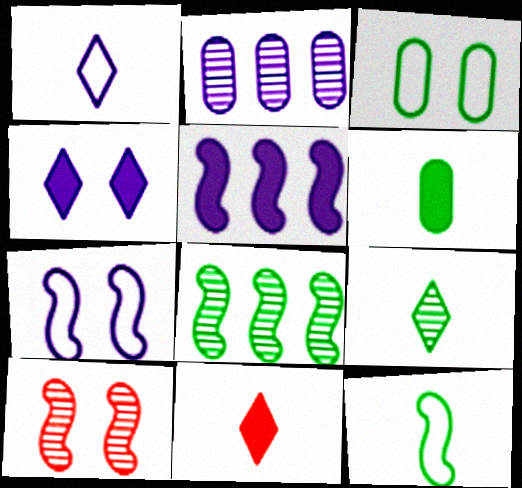[[1, 9, 11], 
[2, 9, 10], 
[3, 4, 10], 
[5, 10, 12], 
[6, 9, 12]]